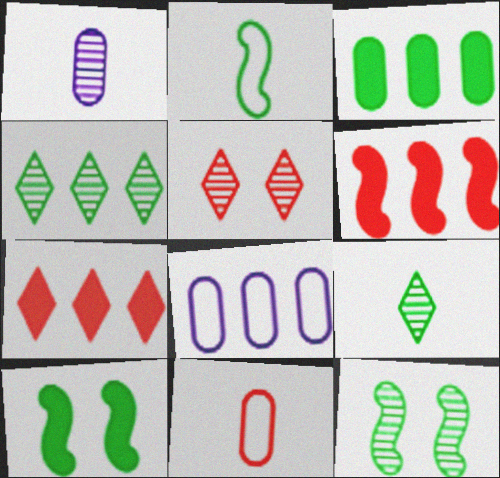[[4, 6, 8], 
[5, 6, 11]]